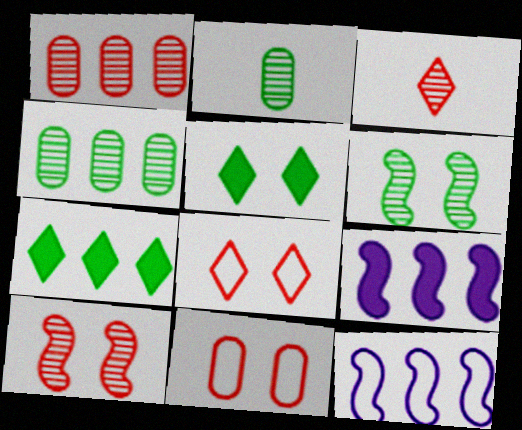[[1, 3, 10], 
[1, 7, 12], 
[2, 8, 9]]